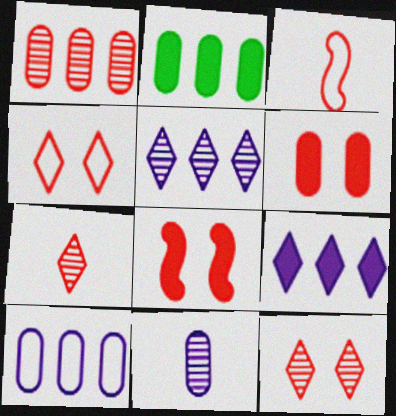[[1, 2, 10]]